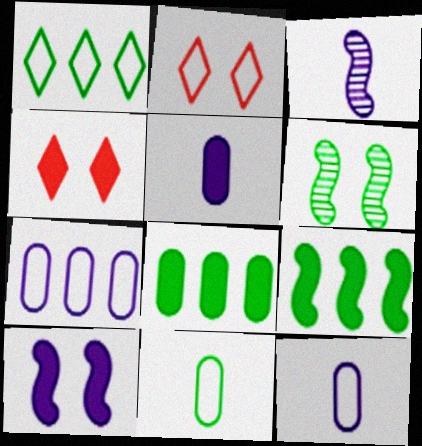[[2, 3, 8], 
[4, 5, 9]]